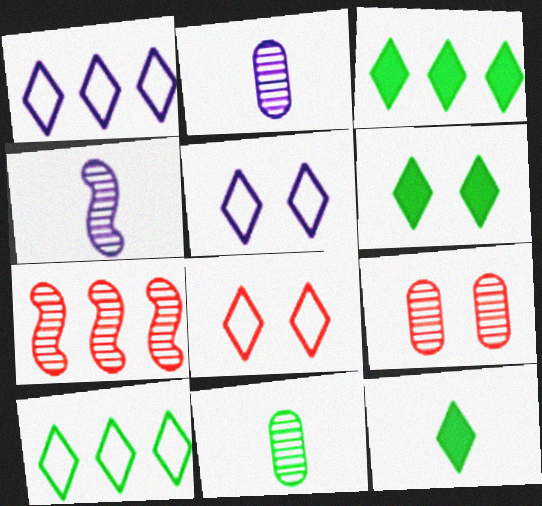[[3, 6, 12]]